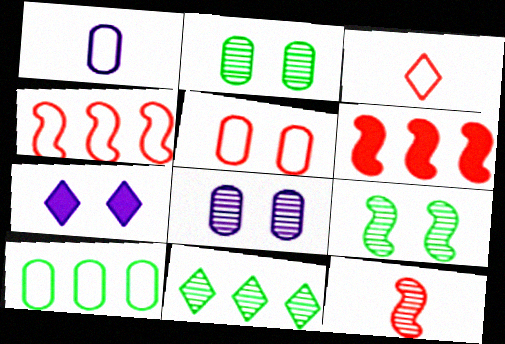[[1, 5, 10], 
[3, 4, 5], 
[3, 7, 11], 
[5, 7, 9], 
[7, 10, 12], 
[8, 11, 12]]